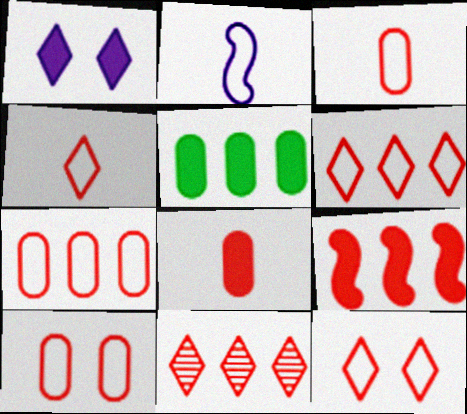[[3, 7, 10], 
[4, 6, 12], 
[7, 9, 11]]